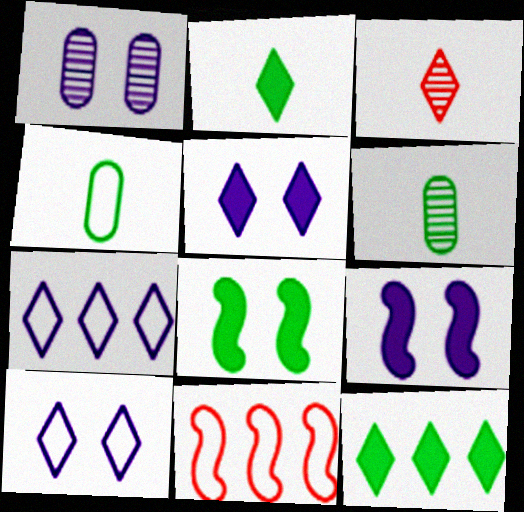[[1, 2, 11], 
[1, 9, 10], 
[3, 10, 12], 
[4, 10, 11], 
[5, 6, 11]]